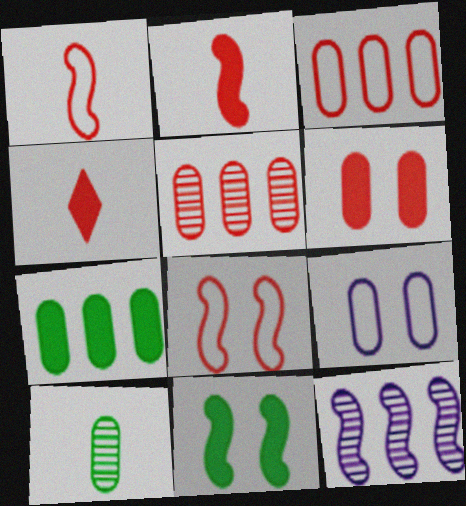[[1, 11, 12], 
[4, 5, 8]]